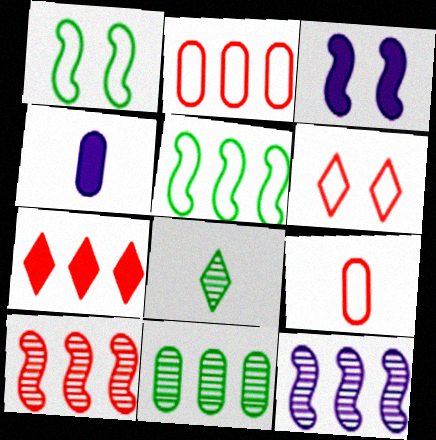[[2, 3, 8], 
[2, 7, 10]]